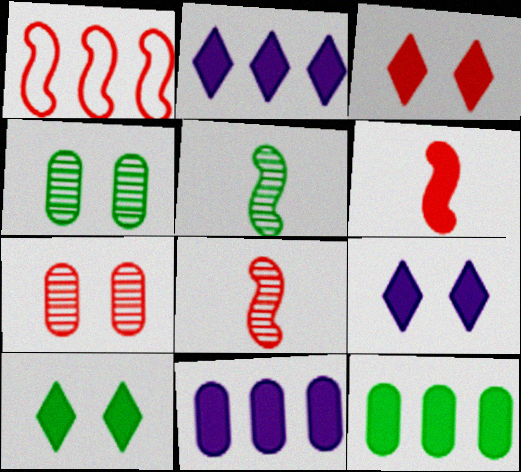[[3, 9, 10], 
[6, 9, 12], 
[6, 10, 11]]